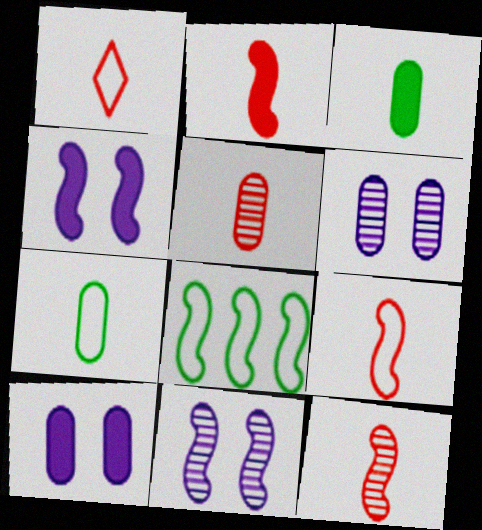[[1, 2, 5], 
[2, 8, 11], 
[2, 9, 12], 
[4, 8, 12]]